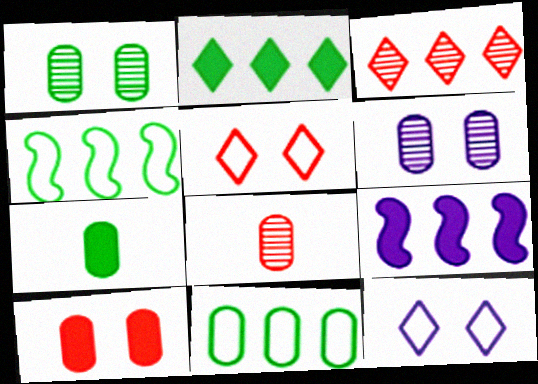[[1, 7, 11], 
[3, 9, 11]]